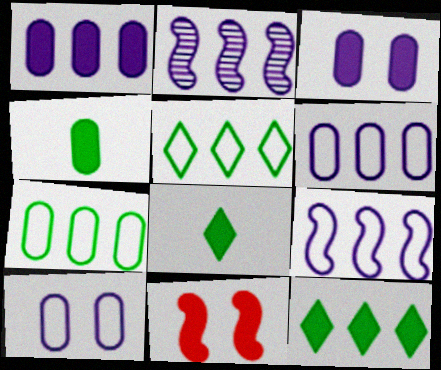[[1, 8, 11]]